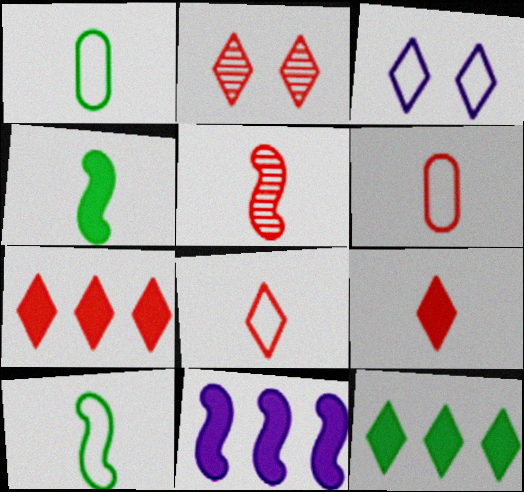[[1, 2, 11], 
[2, 7, 8], 
[5, 6, 9]]